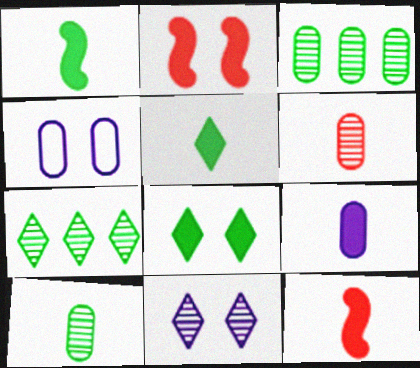[[4, 7, 12], 
[5, 9, 12]]